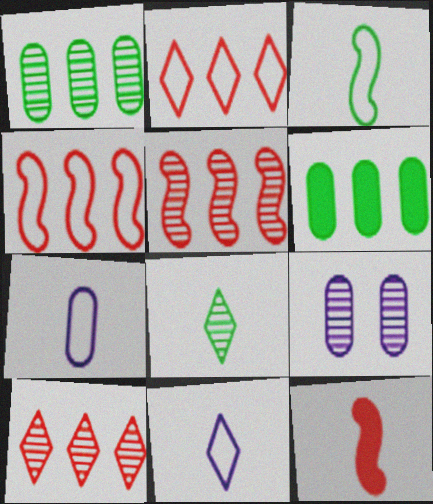[[5, 8, 9], 
[7, 8, 12]]